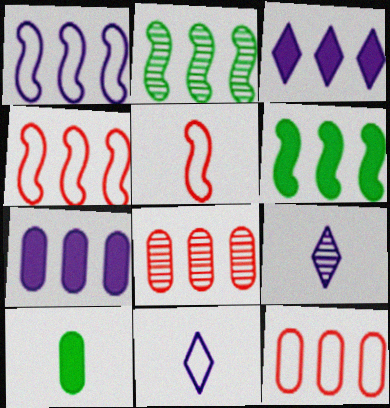[[2, 3, 12], 
[5, 9, 10]]